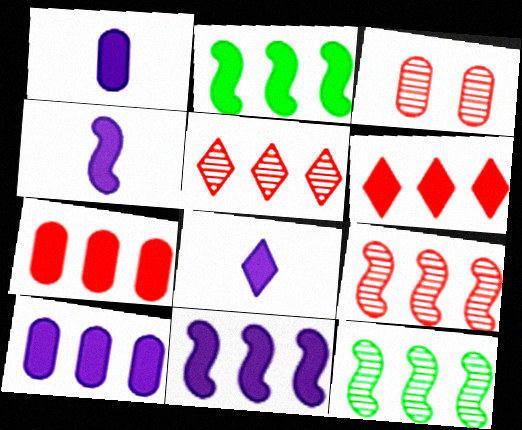[[1, 4, 8], 
[2, 6, 10]]